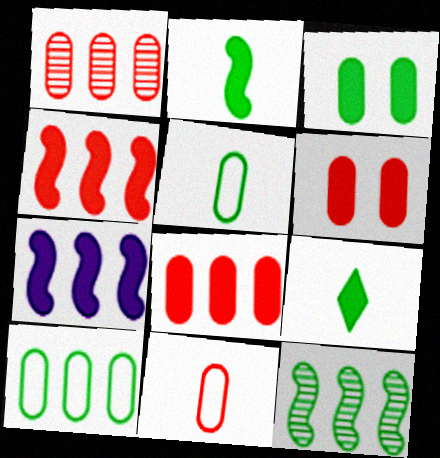[[1, 6, 11], 
[6, 7, 9]]